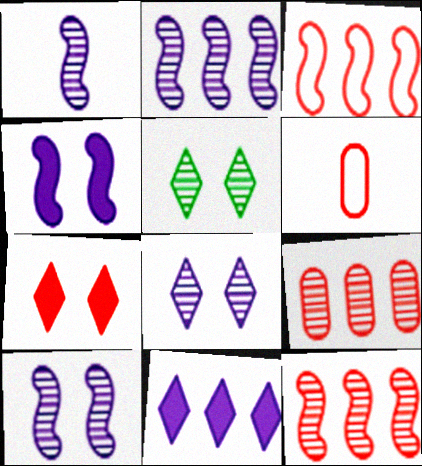[[1, 2, 10], 
[1, 5, 9], 
[6, 7, 12]]